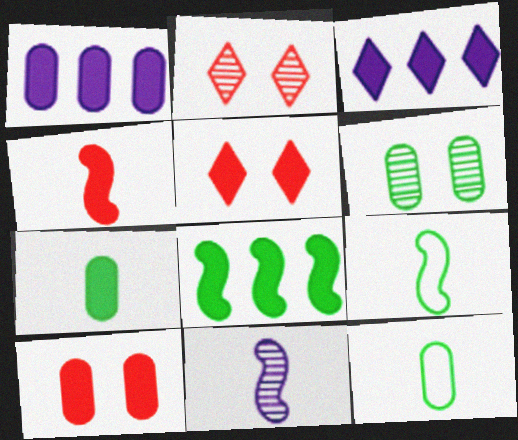[[1, 2, 9], 
[1, 7, 10], 
[4, 9, 11]]